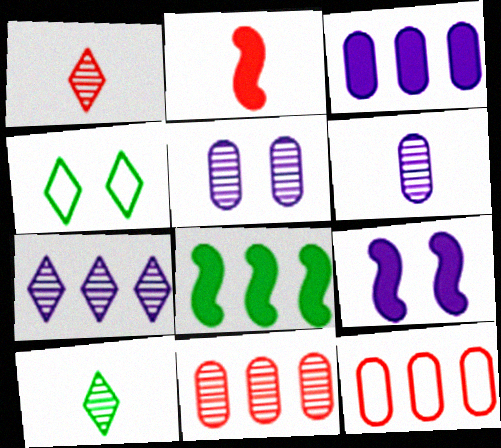[[2, 8, 9], 
[7, 8, 12], 
[9, 10, 12]]